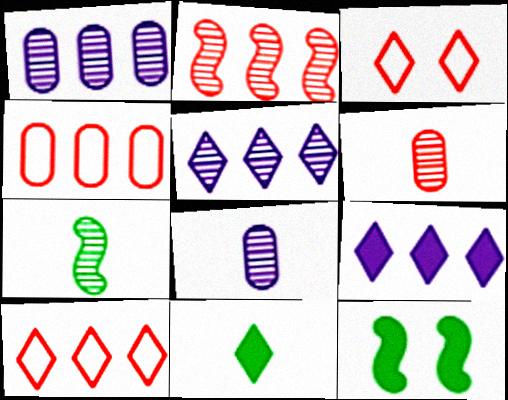[[3, 5, 11], 
[8, 10, 12]]